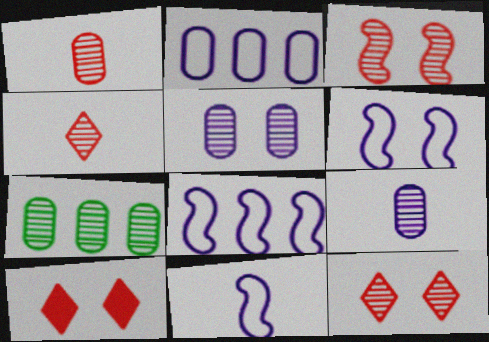[[1, 5, 7], 
[6, 8, 11], 
[7, 10, 11]]